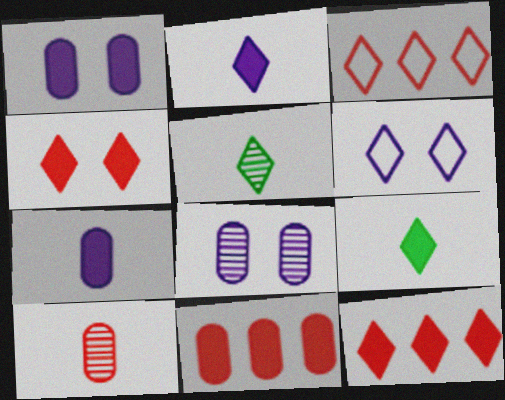[[5, 6, 12]]